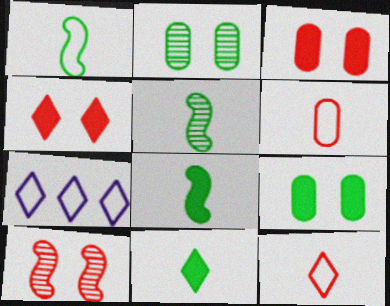[[1, 5, 8], 
[3, 5, 7]]